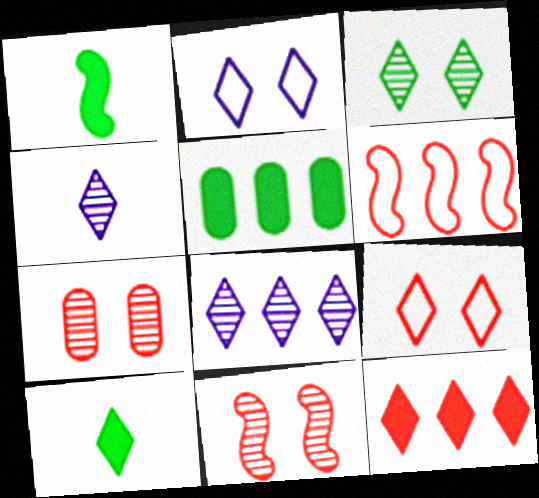[[5, 6, 8], 
[8, 9, 10]]